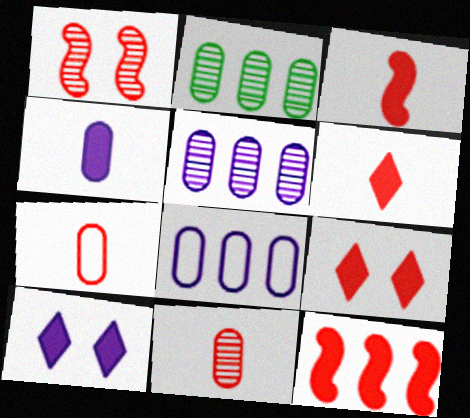[]